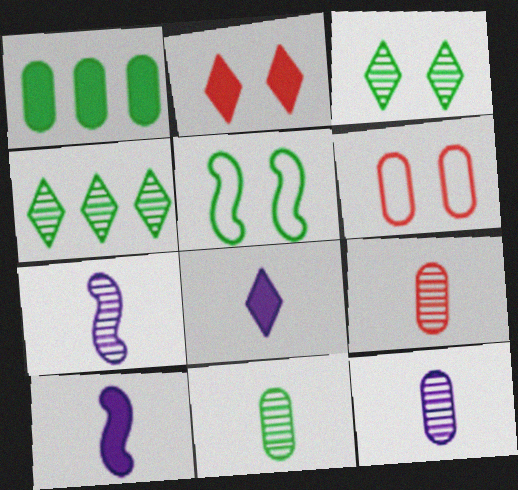[[1, 2, 10], 
[1, 6, 12], 
[4, 6, 10], 
[9, 11, 12]]